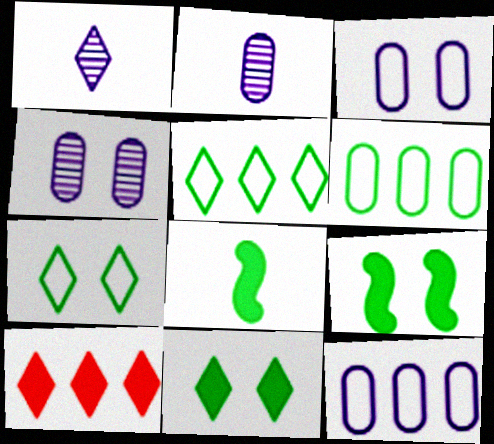[[1, 7, 10]]